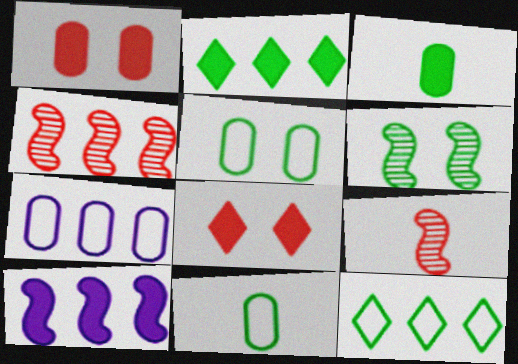[[2, 4, 7], 
[2, 6, 11], 
[3, 6, 12], 
[3, 8, 10]]